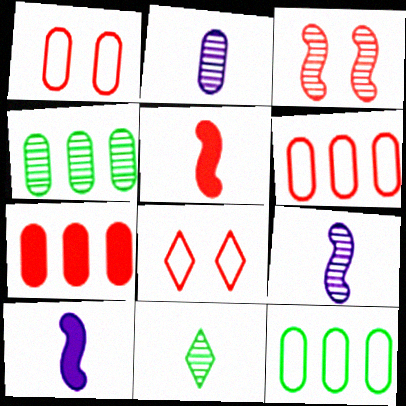[[4, 8, 10]]